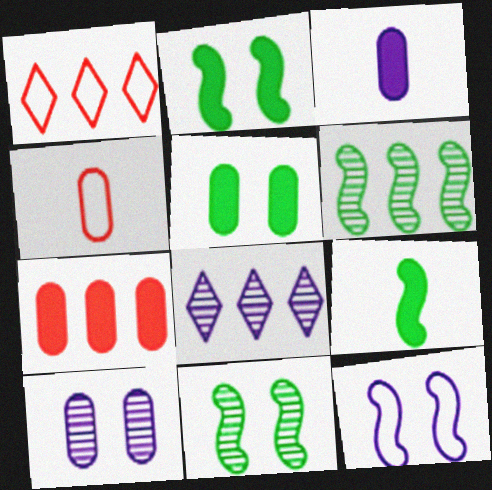[[1, 3, 11], 
[1, 9, 10], 
[2, 4, 8], 
[3, 5, 7], 
[3, 8, 12]]